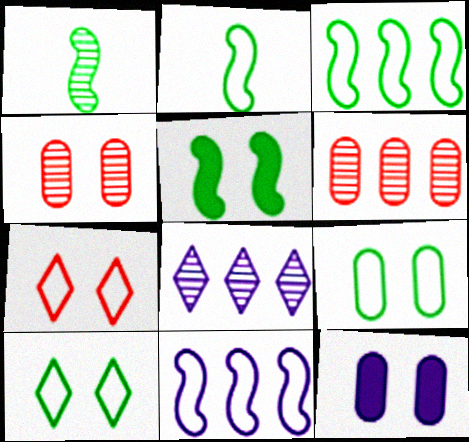[[1, 3, 5], 
[1, 4, 8], 
[4, 9, 12]]